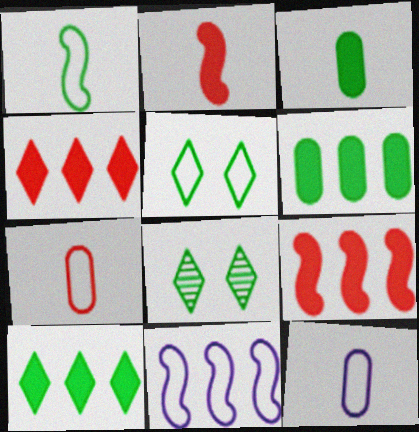[[1, 6, 8], 
[5, 7, 11], 
[8, 9, 12]]